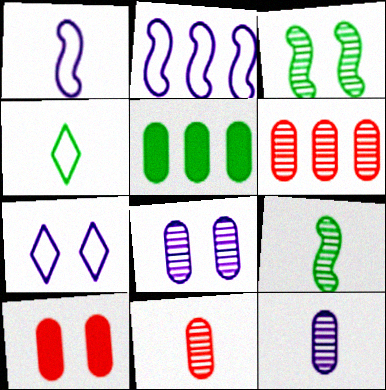[[3, 4, 5], 
[3, 7, 10]]